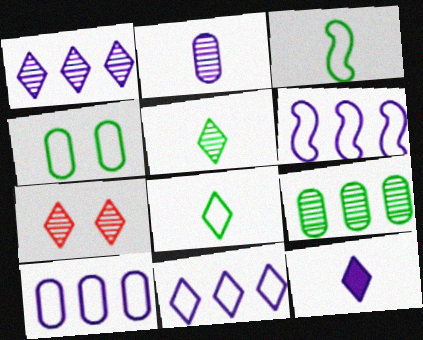[[1, 5, 7], 
[6, 10, 11]]